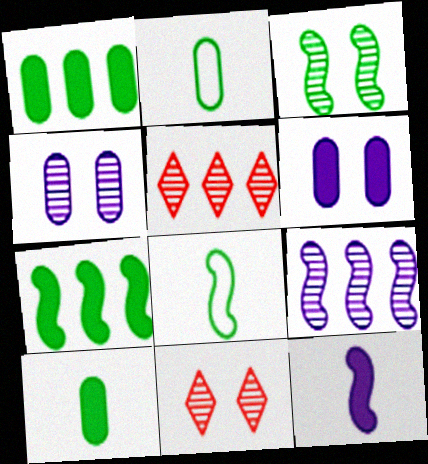[[3, 4, 11], 
[3, 7, 8], 
[5, 6, 8]]